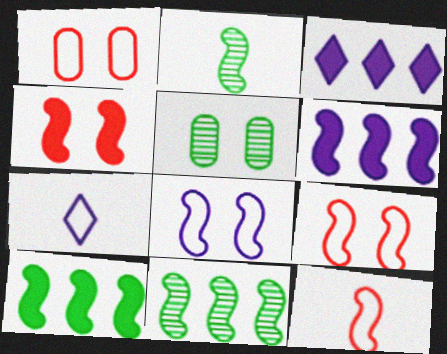[[1, 2, 3], 
[2, 6, 9], 
[3, 5, 12]]